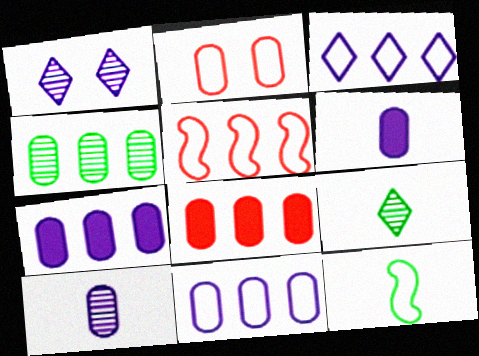[[1, 8, 12], 
[2, 3, 12], 
[2, 4, 6], 
[4, 8, 11]]